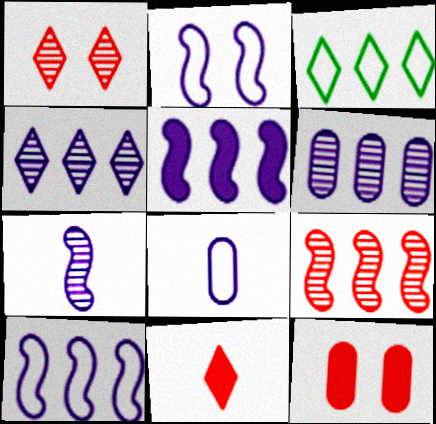[[2, 5, 7], 
[3, 7, 12]]